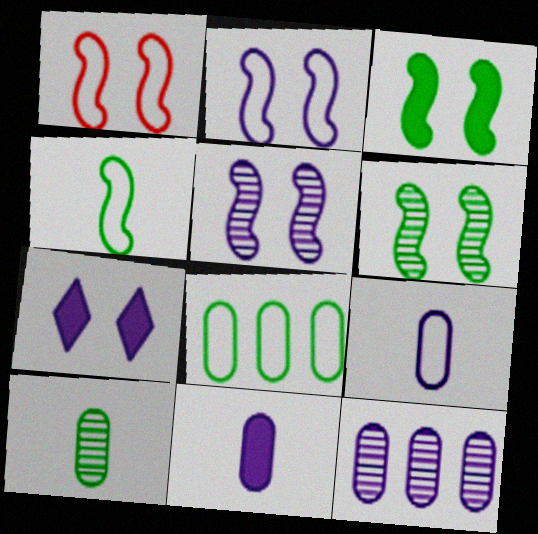[[1, 3, 5]]